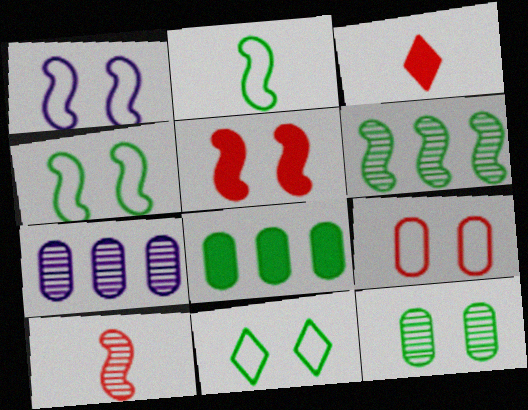[[1, 9, 11], 
[3, 4, 7]]